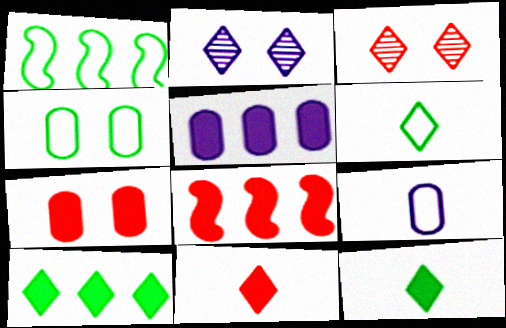[[1, 4, 6], 
[5, 8, 10], 
[7, 8, 11]]